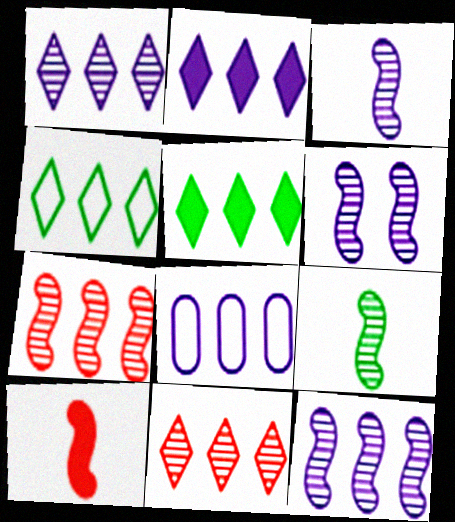[[2, 4, 11], 
[2, 8, 12], 
[3, 6, 12], 
[5, 7, 8], 
[6, 7, 9]]